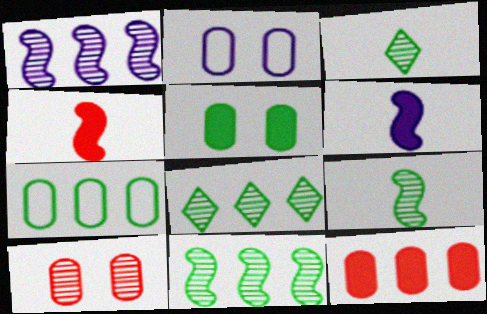[[1, 3, 10], 
[2, 4, 8], 
[2, 5, 10]]